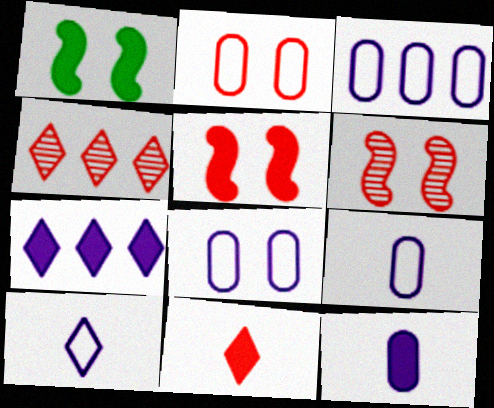[[1, 4, 9], 
[3, 8, 9]]